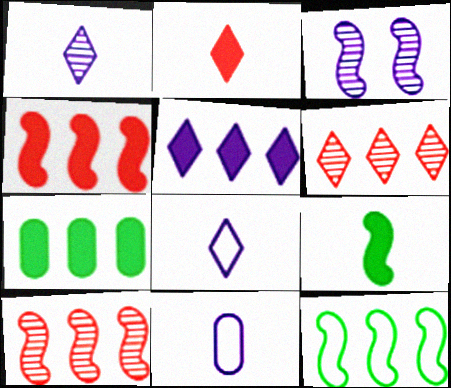[[3, 5, 11], 
[4, 5, 7]]